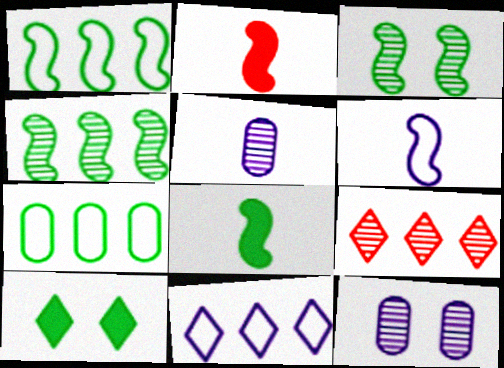[[1, 3, 8], 
[3, 5, 9]]